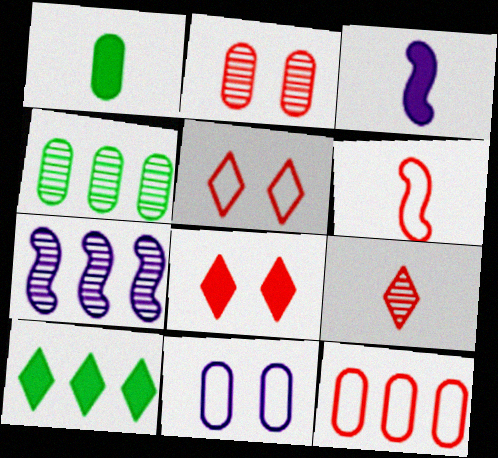[[1, 5, 7], 
[3, 4, 5], 
[5, 6, 12], 
[7, 10, 12]]